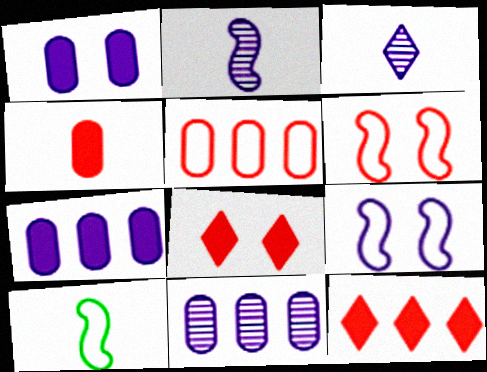[[3, 4, 10], 
[3, 7, 9], 
[8, 10, 11]]